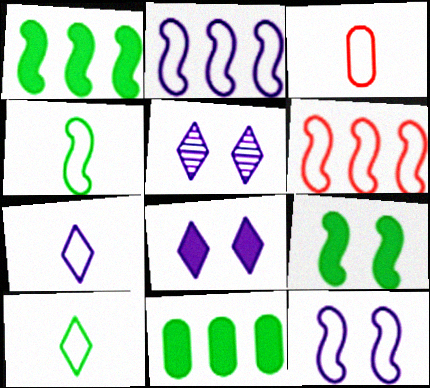[[1, 3, 5], 
[3, 4, 7], 
[4, 6, 12]]